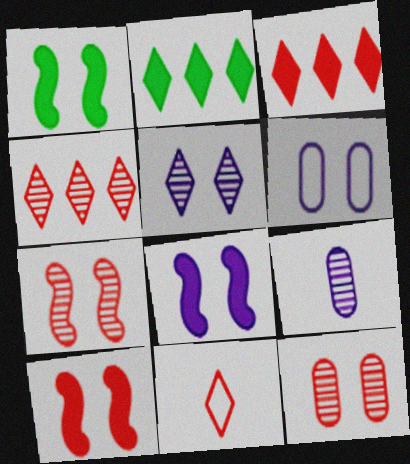[[1, 8, 10], 
[2, 5, 11], 
[5, 6, 8]]